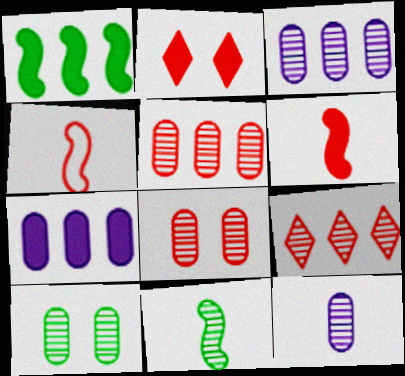[[2, 4, 5], 
[5, 10, 12]]